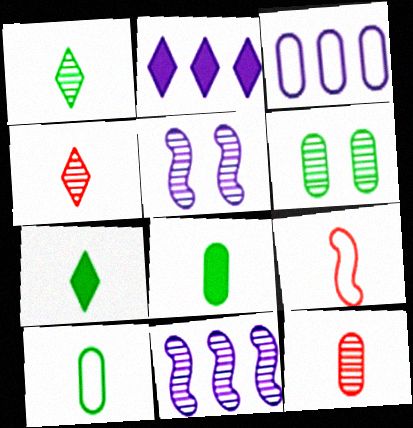[[2, 3, 11], 
[2, 6, 9], 
[4, 6, 11]]